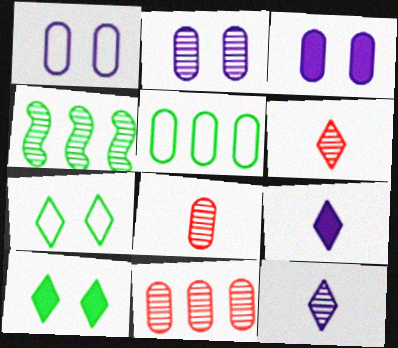[[1, 2, 3], 
[2, 4, 6], 
[3, 5, 8]]